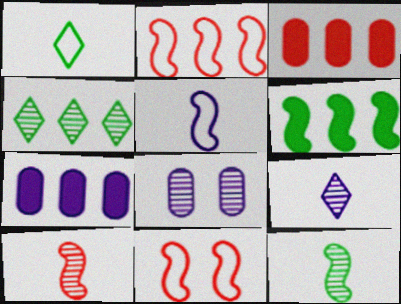[[2, 4, 7], 
[4, 8, 10]]